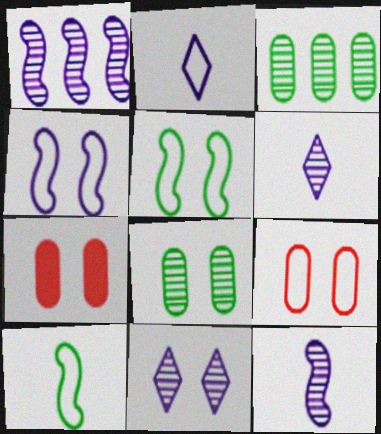[[5, 7, 11]]